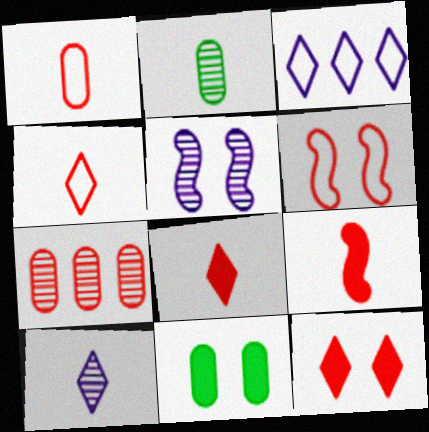[[6, 7, 8]]